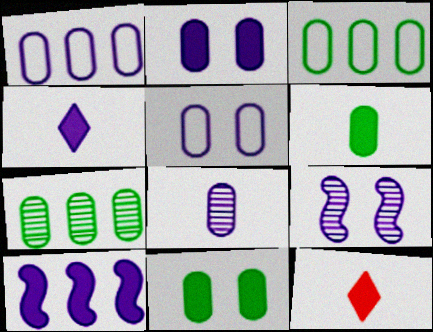[[1, 2, 8], 
[1, 4, 9], 
[2, 4, 10], 
[3, 9, 12], 
[10, 11, 12]]